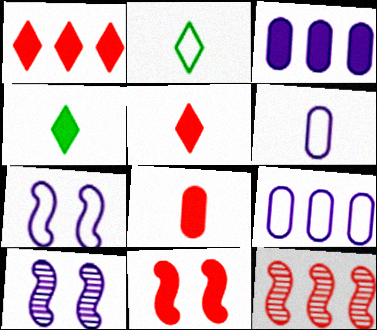[[1, 8, 11], 
[3, 4, 11]]